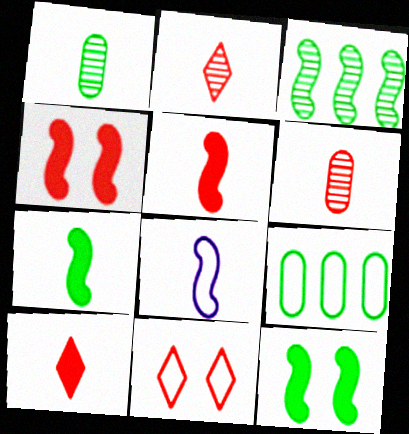[[1, 8, 10], 
[3, 4, 8], 
[8, 9, 11]]